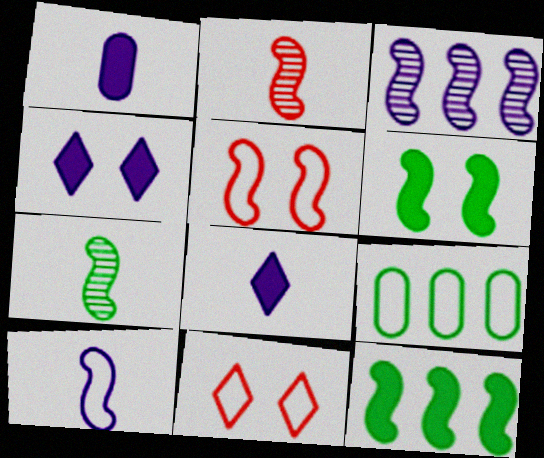[[2, 4, 9], 
[9, 10, 11]]